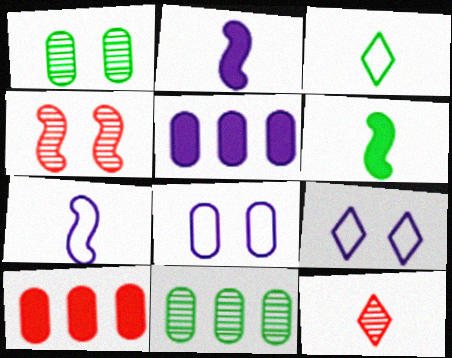[[3, 4, 5]]